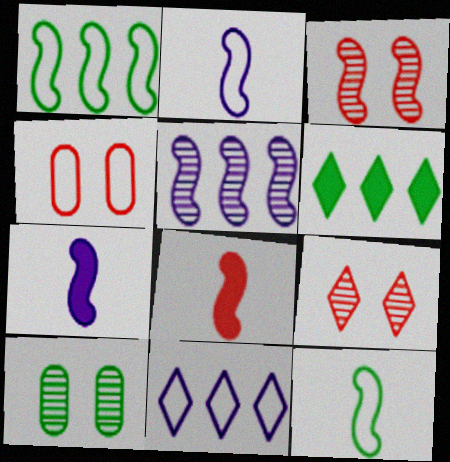[[1, 3, 7], 
[4, 11, 12], 
[6, 10, 12], 
[8, 10, 11]]